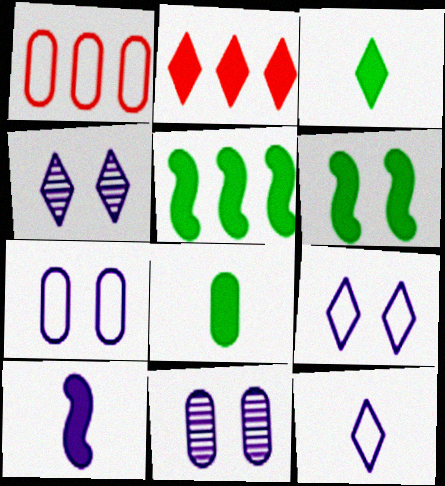[[1, 8, 11]]